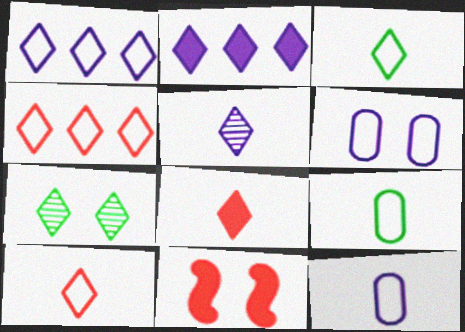[[1, 7, 8], 
[2, 7, 10], 
[3, 5, 8], 
[6, 7, 11]]